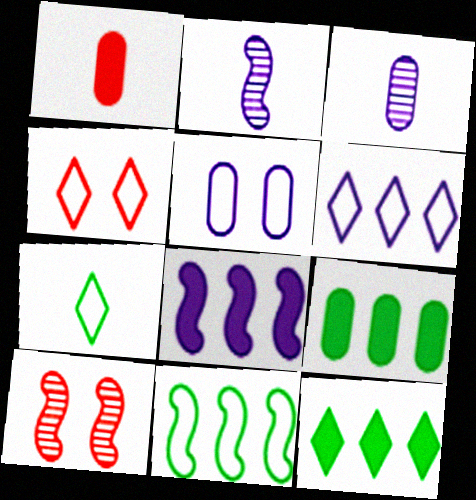[[1, 2, 7], 
[2, 4, 9], 
[4, 6, 7]]